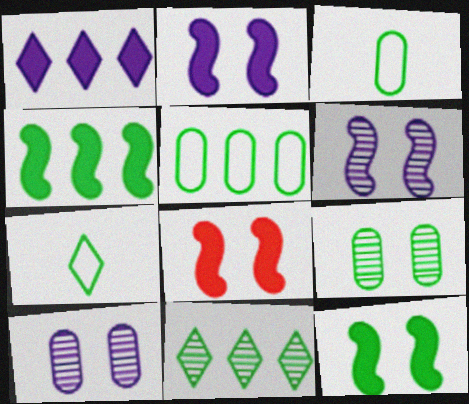[[2, 8, 12], 
[3, 11, 12], 
[4, 5, 11], 
[4, 7, 9]]